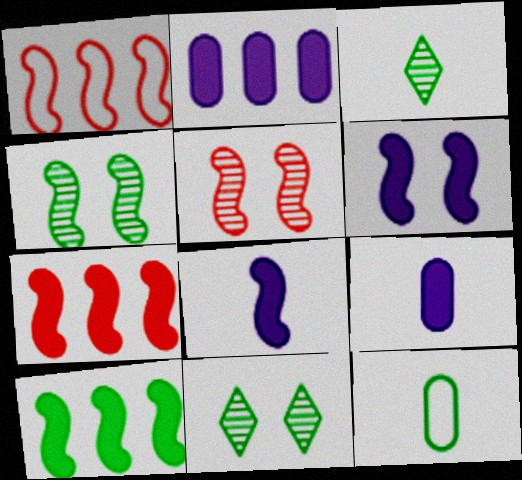[[1, 4, 8], 
[1, 9, 11], 
[10, 11, 12]]